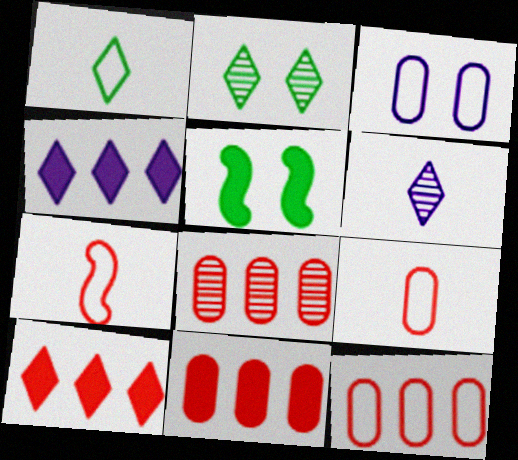[[5, 6, 12], 
[8, 11, 12]]